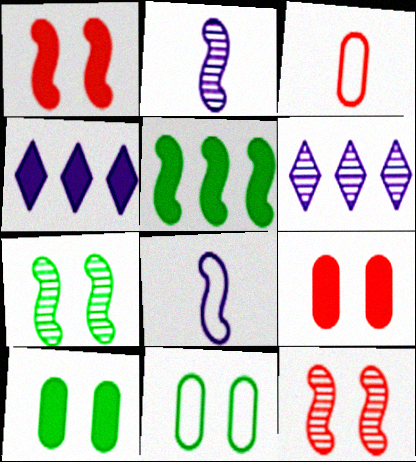[[3, 4, 7], 
[5, 8, 12]]